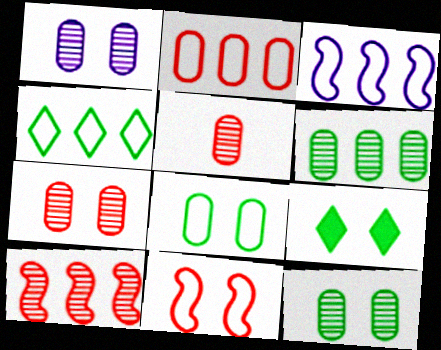[[1, 5, 6], 
[1, 7, 12], 
[1, 9, 11], 
[2, 3, 4], 
[3, 5, 9]]